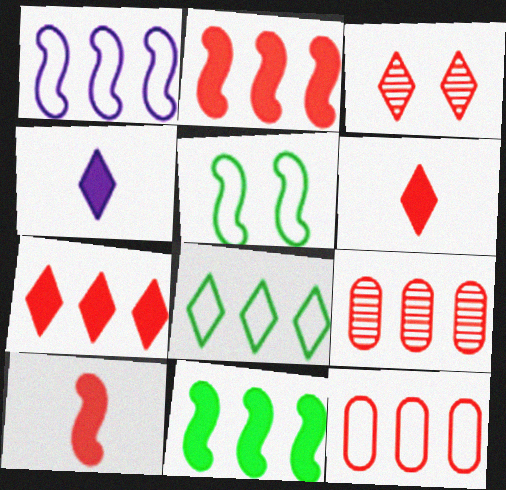[[1, 8, 12], 
[3, 4, 8], 
[3, 10, 12], 
[4, 5, 9]]